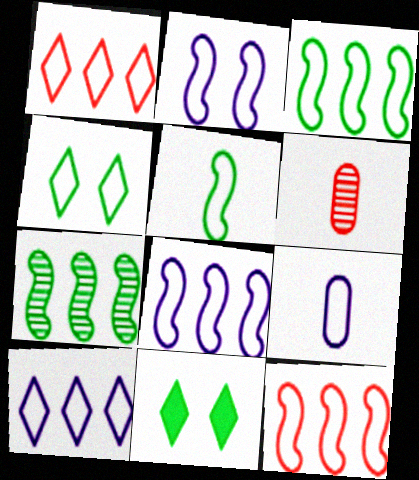[[2, 5, 12], 
[2, 9, 10], 
[3, 8, 12], 
[4, 9, 12], 
[6, 8, 11]]